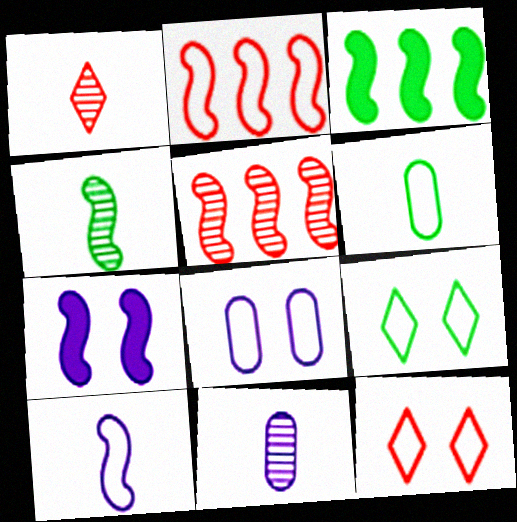[[1, 3, 8], 
[1, 4, 11], 
[2, 4, 7], 
[3, 11, 12]]